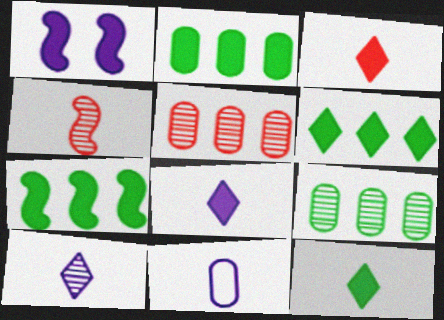[[1, 2, 3], 
[2, 6, 7], 
[3, 8, 12], 
[4, 11, 12]]